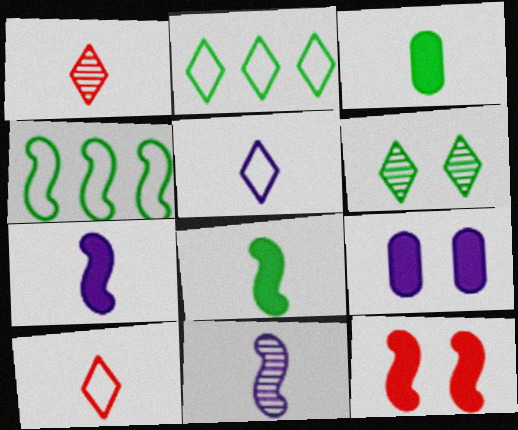[[1, 4, 9], 
[3, 4, 6], 
[3, 10, 11], 
[4, 11, 12]]